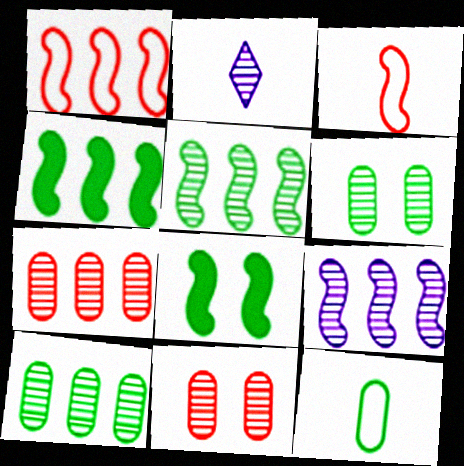[[1, 4, 9], 
[2, 5, 11], 
[3, 8, 9]]